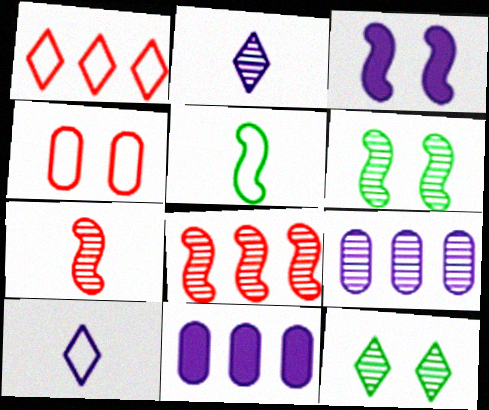[[3, 4, 12], 
[3, 5, 8], 
[3, 9, 10], 
[7, 9, 12]]